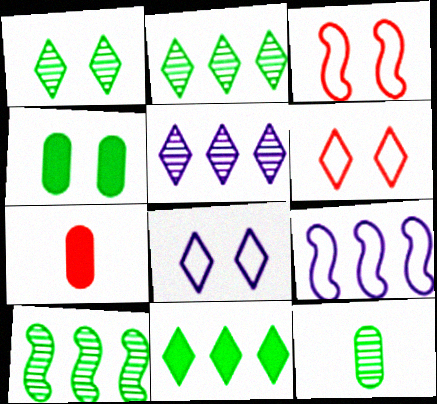[[1, 7, 9], 
[1, 10, 12], 
[7, 8, 10]]